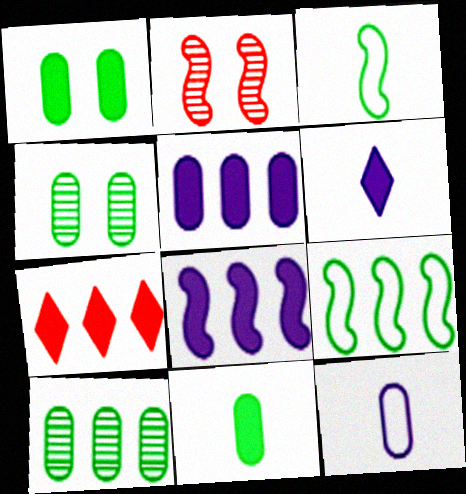[[2, 3, 8]]